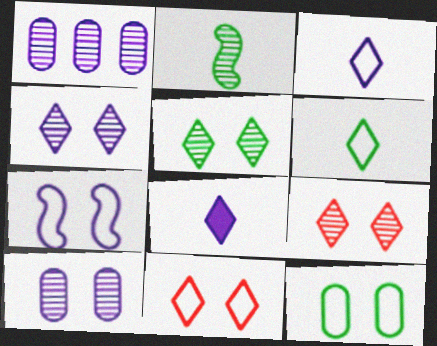[[1, 2, 9], 
[1, 7, 8], 
[4, 5, 9], 
[7, 11, 12]]